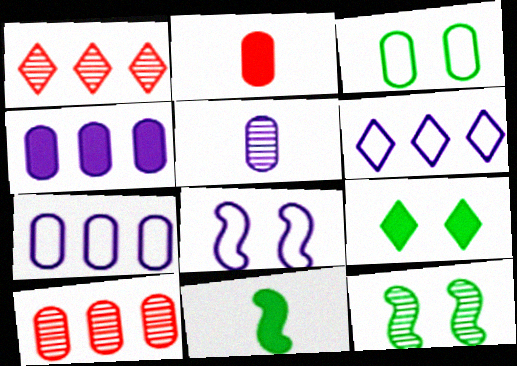[[1, 5, 12], 
[2, 6, 12], 
[3, 9, 12]]